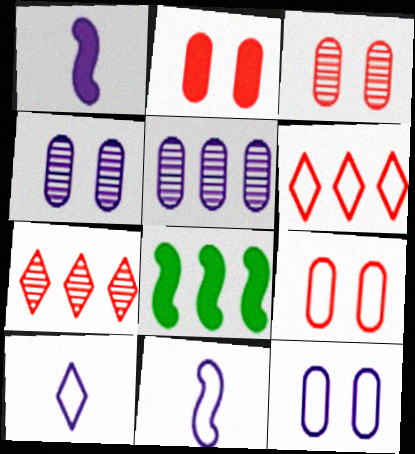[[2, 3, 9], 
[3, 8, 10], 
[5, 6, 8]]